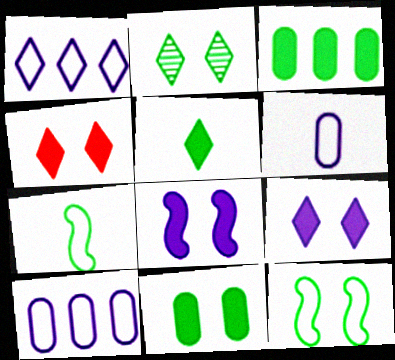[[2, 3, 7], 
[2, 11, 12], 
[4, 8, 11]]